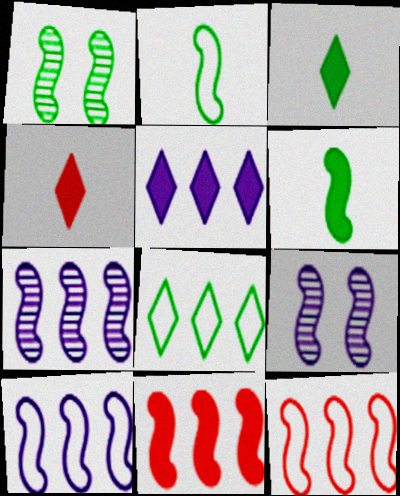[[2, 9, 11], 
[6, 9, 12]]